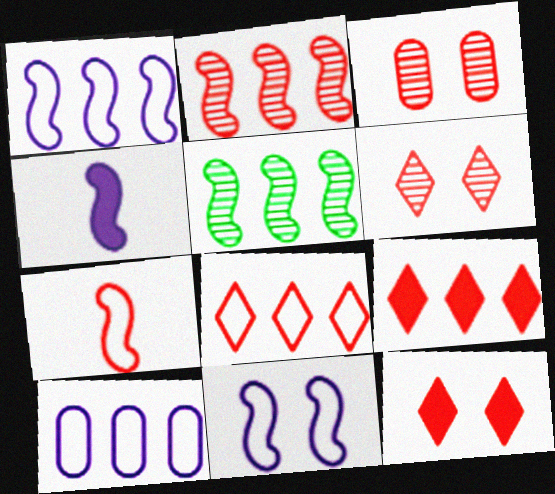[[3, 7, 9], 
[5, 9, 10]]